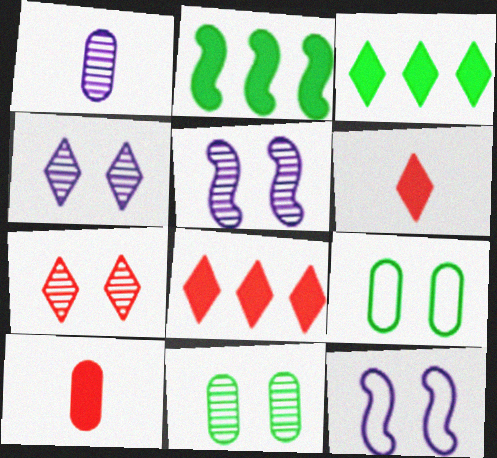[[5, 7, 11]]